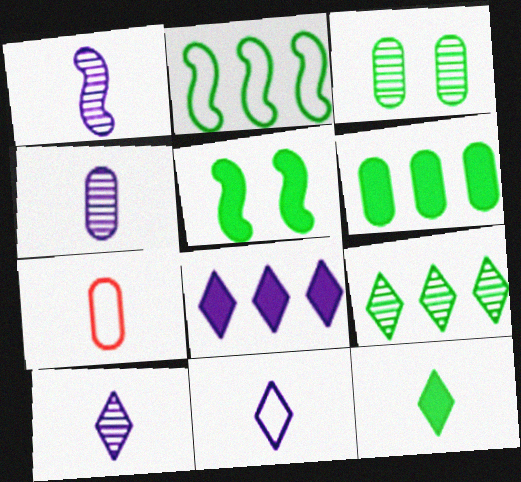[[1, 4, 10], 
[1, 7, 12], 
[2, 3, 12], 
[2, 6, 9], 
[5, 6, 12]]